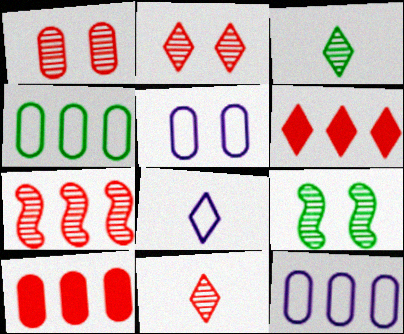[[1, 7, 11], 
[8, 9, 10]]